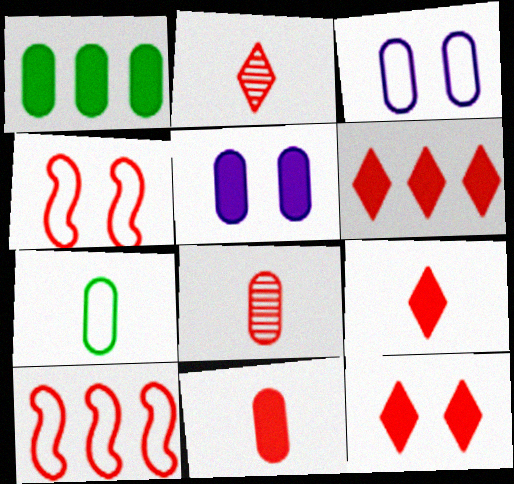[[1, 3, 8], 
[1, 5, 11], 
[4, 6, 8], 
[6, 9, 12], 
[8, 10, 12]]